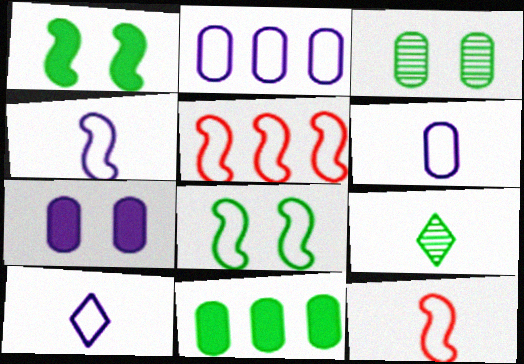[[4, 5, 8], 
[4, 6, 10], 
[5, 7, 9], 
[8, 9, 11]]